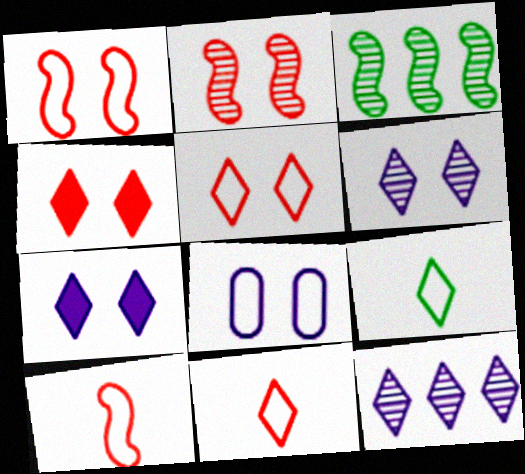[[4, 9, 12]]